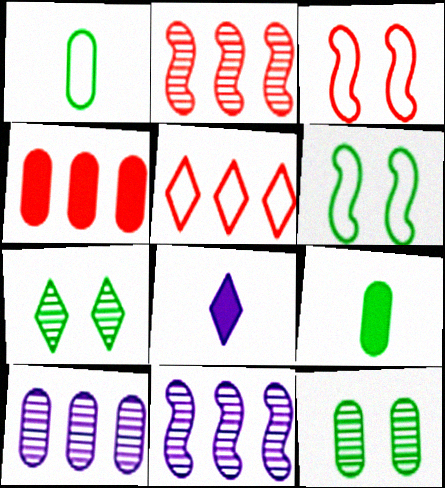[[2, 4, 5], 
[5, 7, 8]]